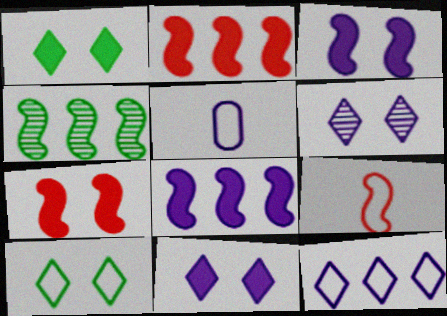[[3, 4, 9], 
[5, 6, 8]]